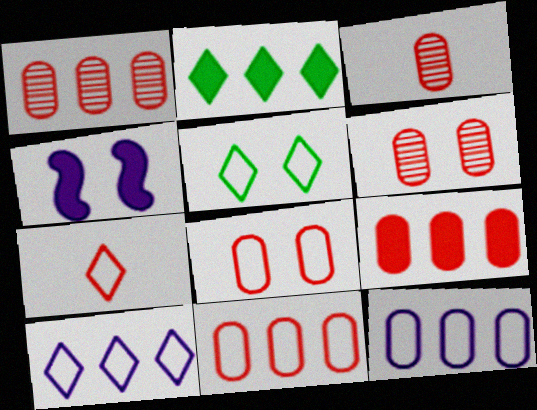[[1, 3, 6], 
[1, 9, 11], 
[3, 8, 9], 
[4, 5, 6], 
[5, 7, 10]]